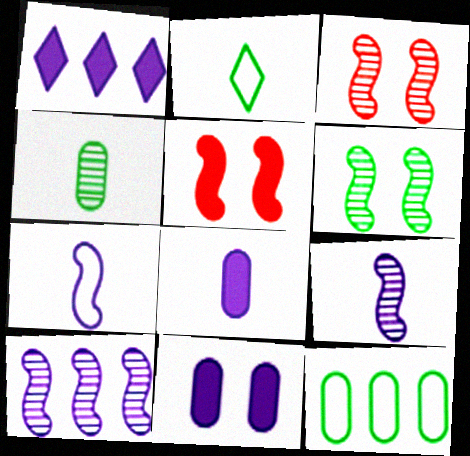[]